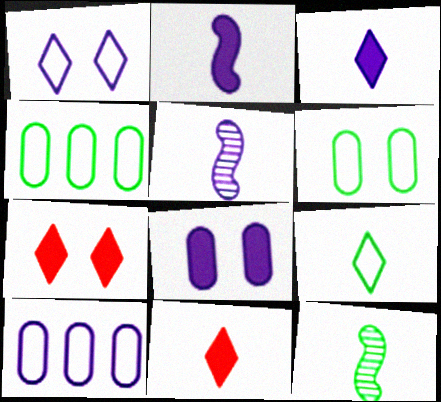[[4, 5, 7], 
[7, 10, 12]]